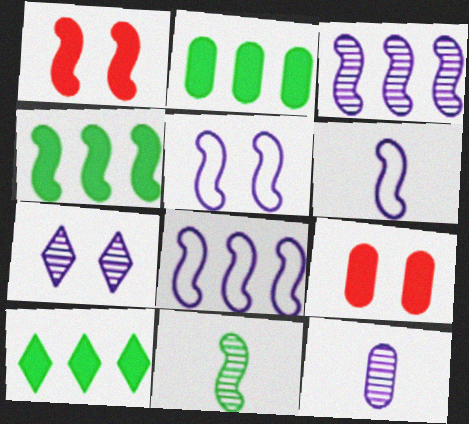[[1, 8, 11], 
[2, 4, 10], 
[3, 7, 12], 
[5, 6, 8]]